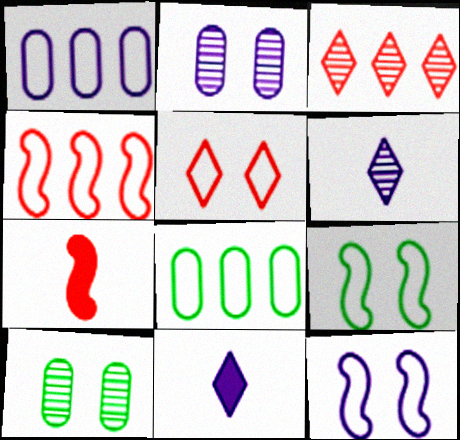[[4, 10, 11]]